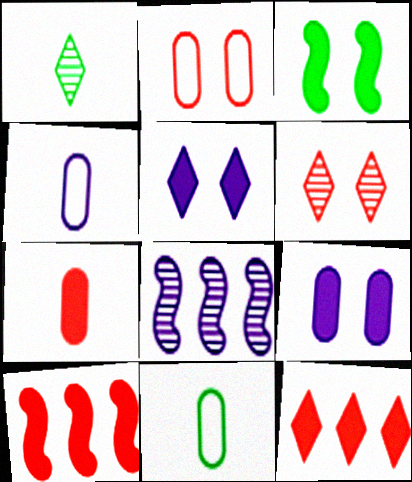[[4, 5, 8]]